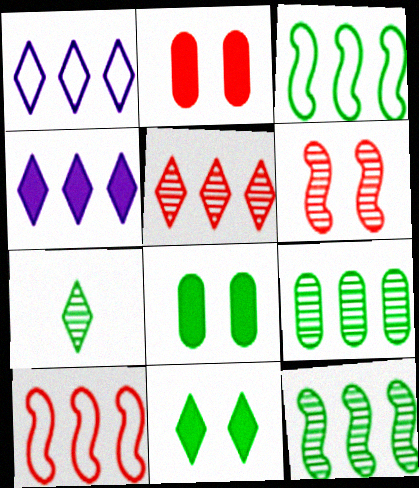[[3, 7, 8], 
[4, 9, 10]]